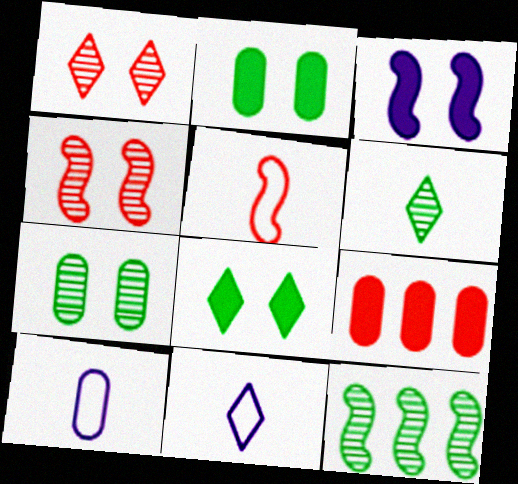[[1, 5, 9], 
[3, 5, 12], 
[6, 7, 12], 
[7, 9, 10]]